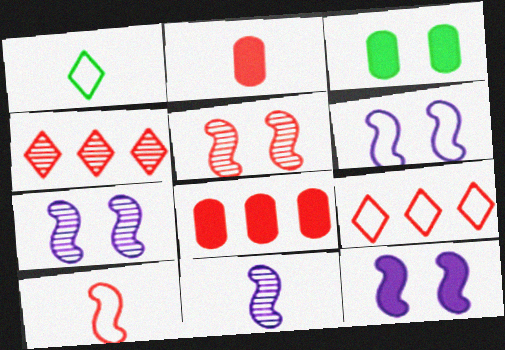[[1, 2, 11], 
[1, 7, 8], 
[2, 5, 9], 
[3, 9, 11], 
[6, 7, 12]]